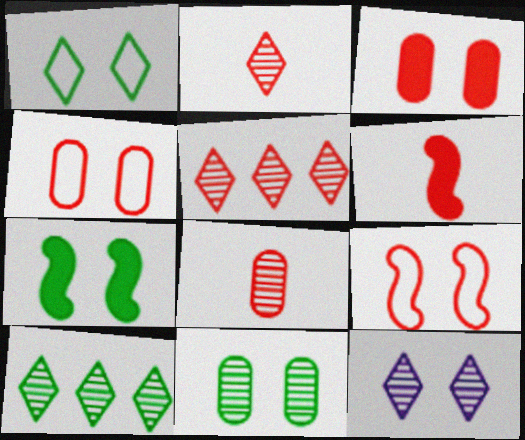[[1, 7, 11], 
[2, 10, 12], 
[4, 5, 6], 
[4, 7, 12]]